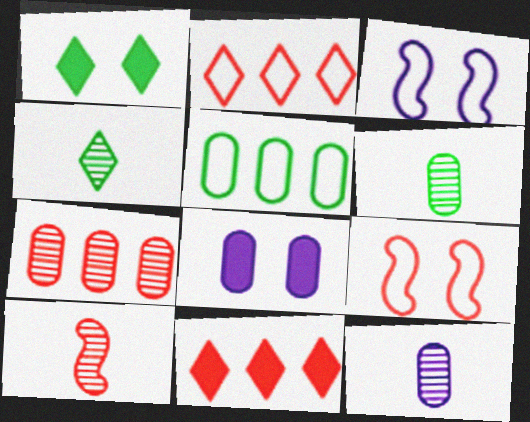[[3, 6, 11], 
[4, 10, 12]]